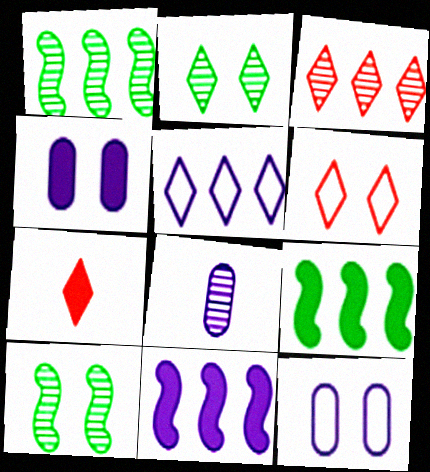[[1, 7, 12], 
[2, 5, 7], 
[3, 6, 7], 
[3, 8, 10], 
[4, 6, 10], 
[4, 7, 9], 
[6, 8, 9]]